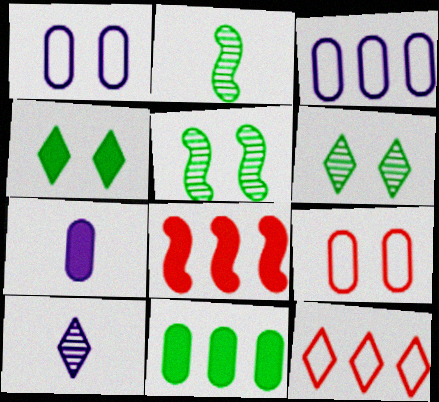[[4, 7, 8], 
[4, 10, 12], 
[5, 7, 12]]